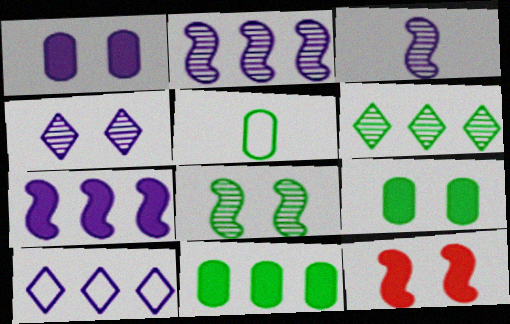[[1, 3, 10]]